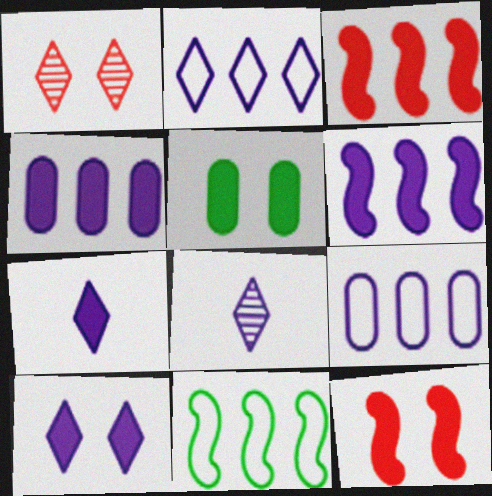[[2, 8, 10], 
[3, 5, 7], 
[5, 10, 12]]